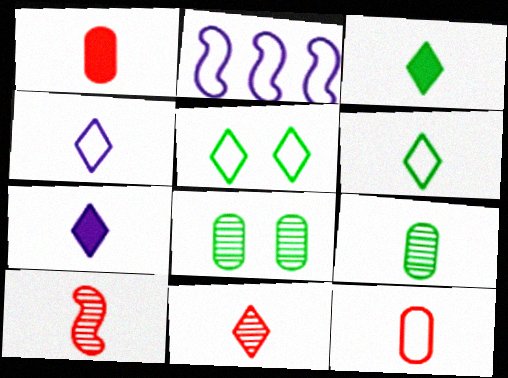[[2, 5, 12], 
[3, 4, 11], 
[6, 7, 11]]